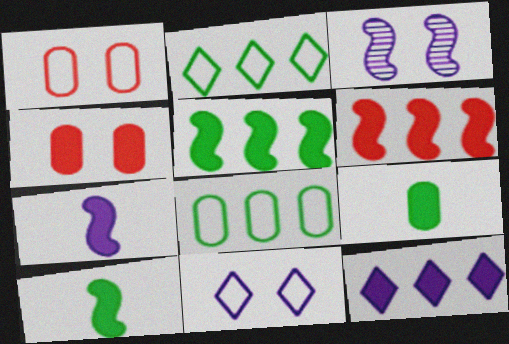[[4, 10, 12]]